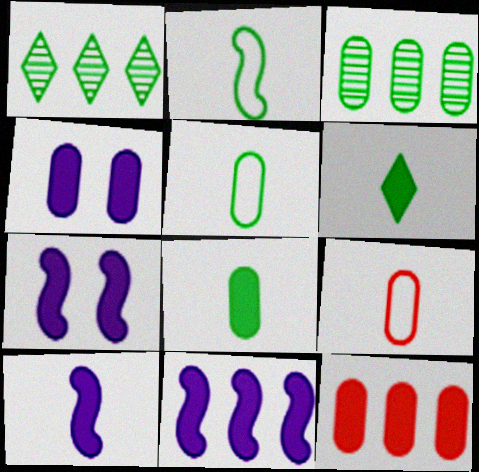[[1, 7, 9], 
[3, 4, 9], 
[4, 8, 12], 
[6, 7, 12], 
[7, 10, 11]]